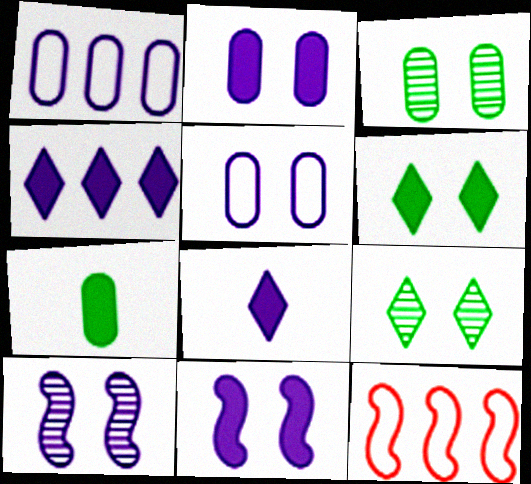[[1, 8, 10], 
[3, 8, 12]]